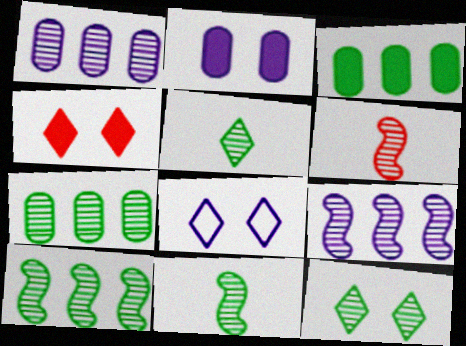[[1, 6, 12], 
[3, 6, 8], 
[4, 8, 12], 
[7, 11, 12]]